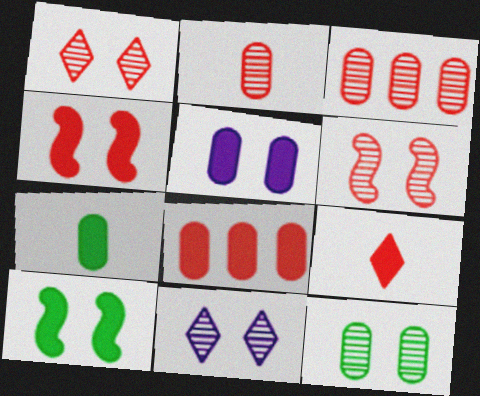[[4, 8, 9], 
[5, 7, 8], 
[6, 11, 12]]